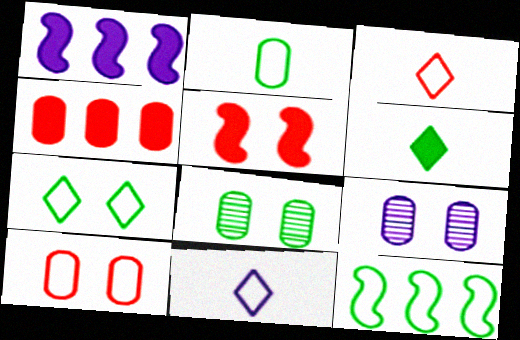[[1, 3, 8], 
[1, 9, 11], 
[2, 4, 9], 
[2, 7, 12], 
[5, 7, 9], 
[6, 8, 12], 
[10, 11, 12]]